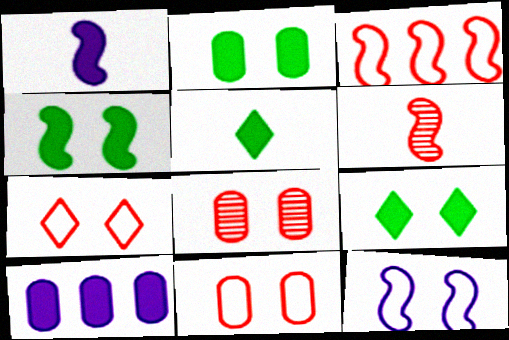[[2, 4, 9], 
[8, 9, 12]]